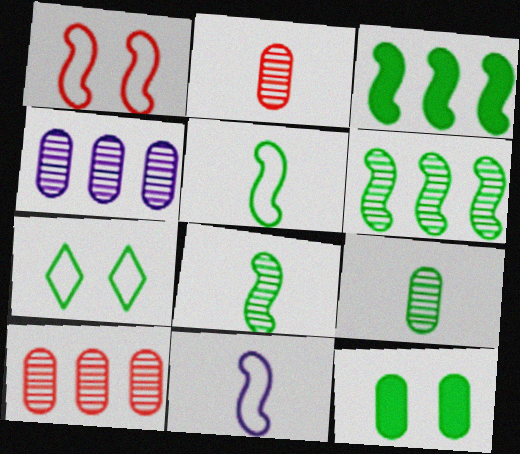[[3, 7, 9]]